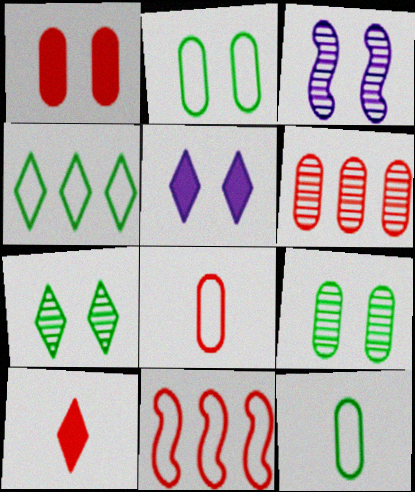[[1, 6, 8]]